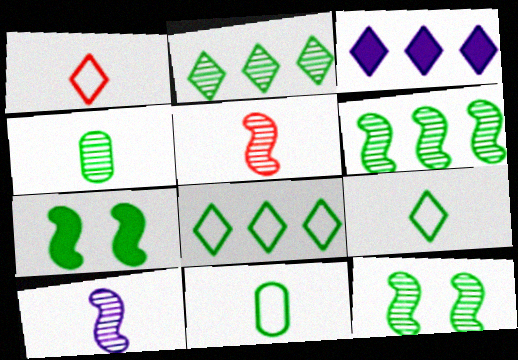[[2, 4, 12], 
[2, 7, 11], 
[4, 7, 8]]